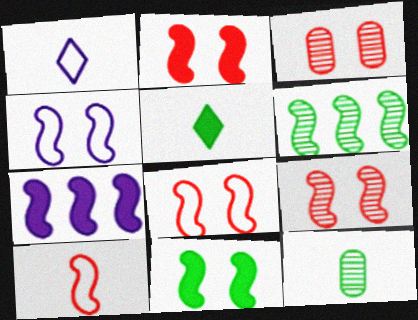[[2, 8, 9], 
[4, 9, 11]]